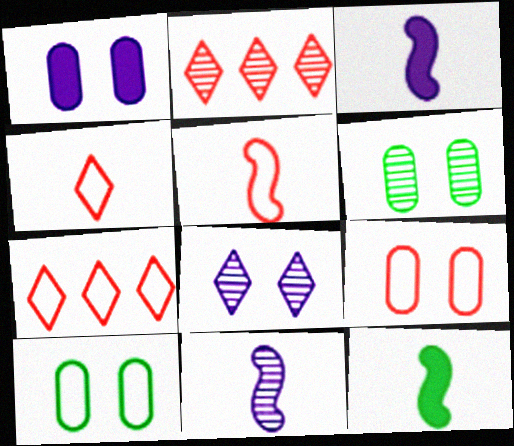[[1, 6, 9], 
[2, 3, 10], 
[2, 6, 11], 
[3, 6, 7], 
[5, 7, 9], 
[5, 11, 12]]